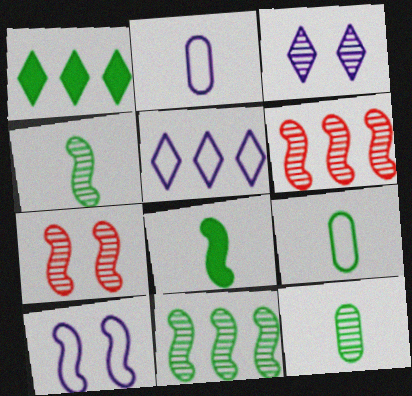[[1, 2, 7], 
[2, 5, 10], 
[3, 6, 12], 
[6, 8, 10]]